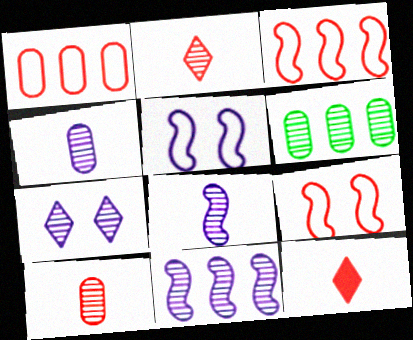[[4, 7, 11], 
[5, 6, 12]]